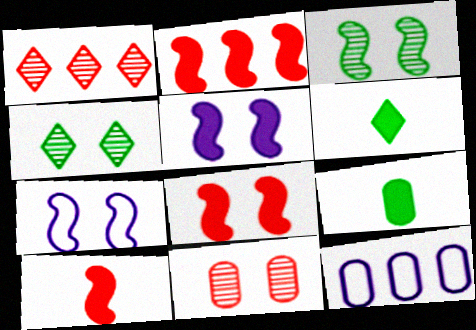[[1, 7, 9], 
[2, 8, 10], 
[3, 7, 8], 
[4, 10, 12], 
[9, 11, 12]]